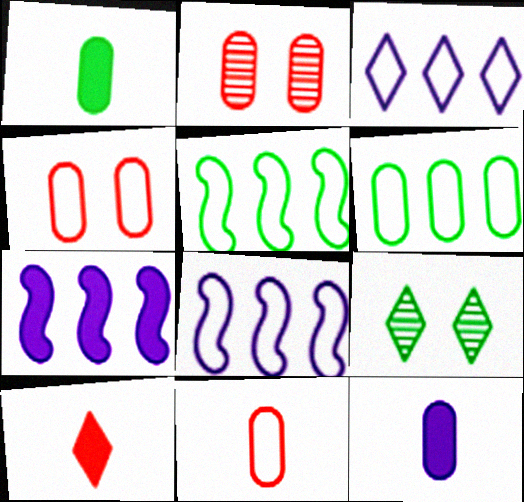[[1, 5, 9], 
[2, 6, 12], 
[3, 9, 10], 
[7, 9, 11]]